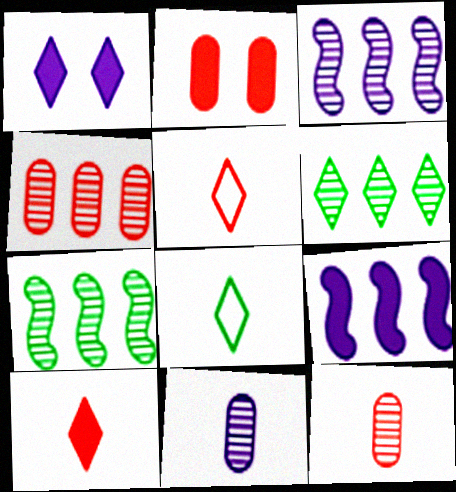[[1, 5, 6], 
[2, 3, 8], 
[3, 4, 6]]